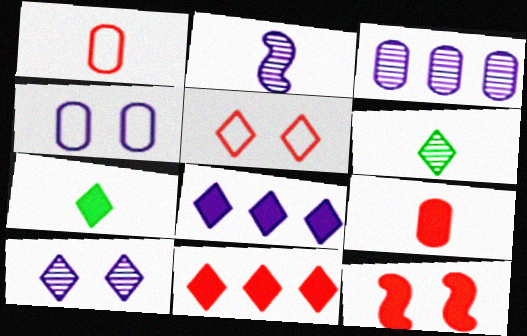[[1, 2, 7], 
[2, 3, 10], 
[2, 4, 8], 
[5, 6, 8], 
[9, 11, 12]]